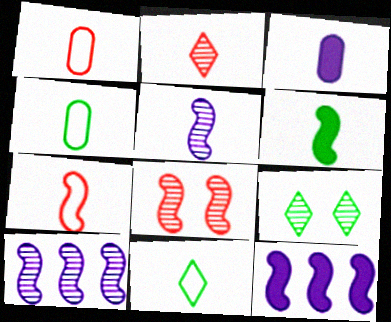[[1, 9, 12], 
[5, 6, 7]]